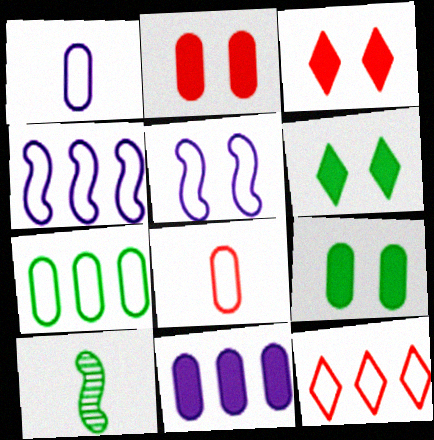[[4, 7, 12], 
[6, 7, 10]]